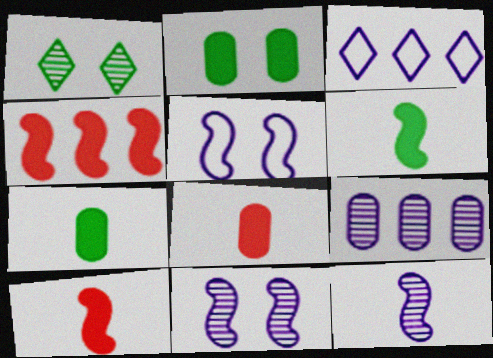[]